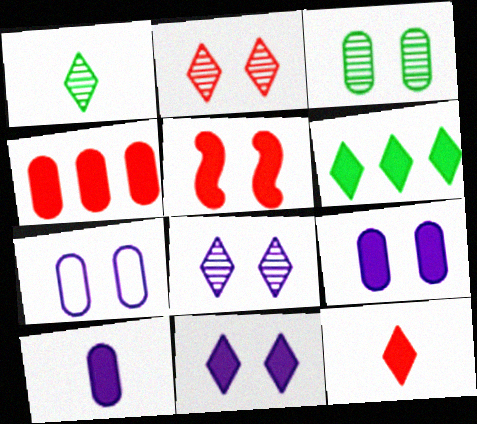[[4, 5, 12], 
[5, 6, 10], 
[6, 11, 12]]